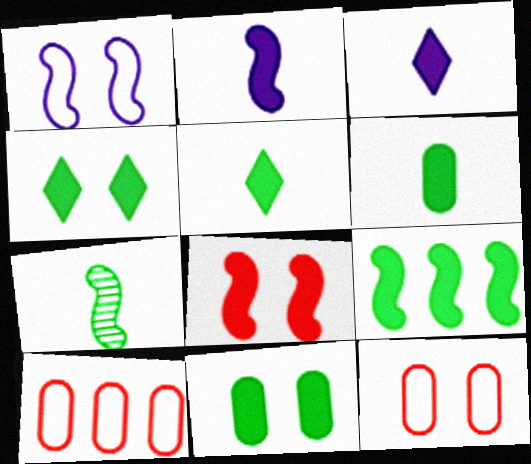[[2, 8, 9], 
[4, 6, 9], 
[5, 9, 11]]